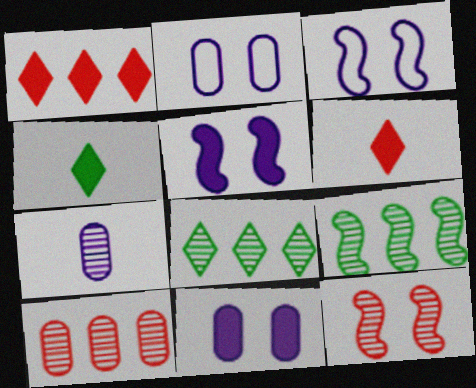[[2, 6, 9], 
[3, 4, 10], 
[7, 8, 12]]